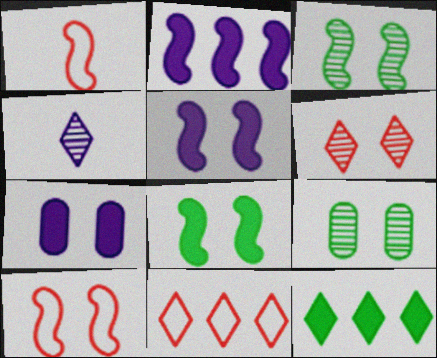[[1, 2, 3], 
[3, 5, 10]]